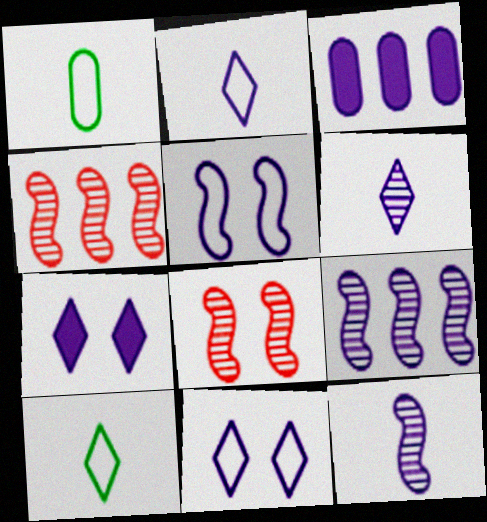[[1, 4, 7], 
[3, 5, 6], 
[3, 8, 10], 
[3, 11, 12]]